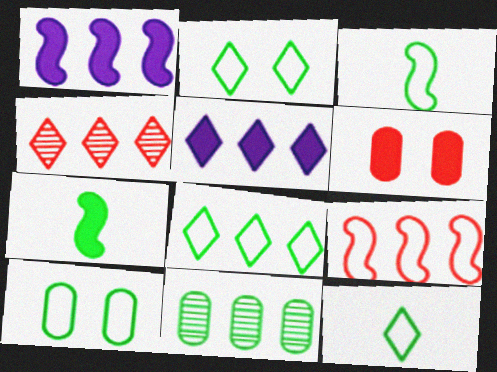[[2, 7, 11], 
[2, 8, 12], 
[3, 8, 10], 
[4, 5, 8], 
[5, 6, 7], 
[5, 9, 11]]